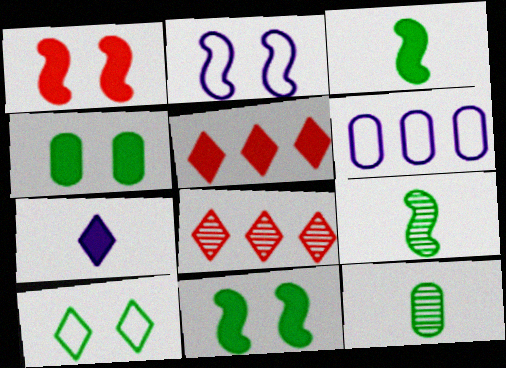[[2, 5, 12], 
[7, 8, 10]]